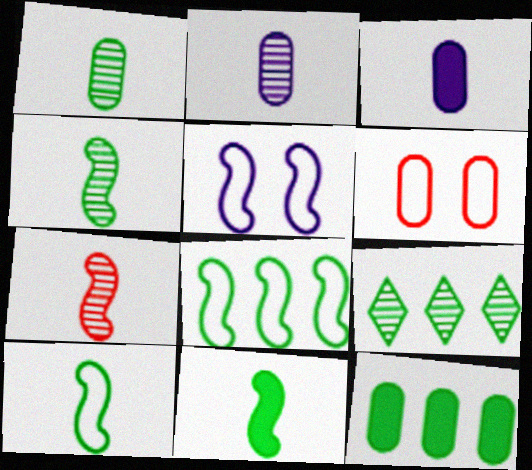[[2, 6, 12], 
[4, 10, 11], 
[8, 9, 12]]